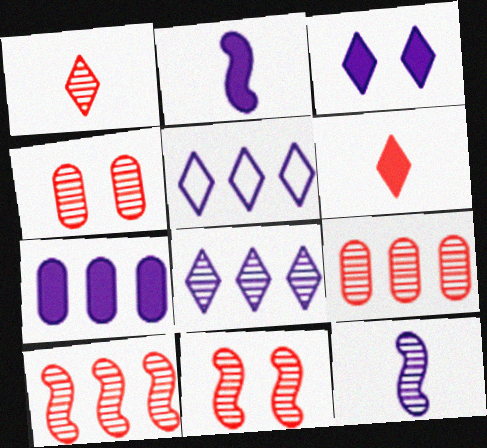[[1, 4, 10], 
[1, 9, 11], 
[2, 3, 7]]